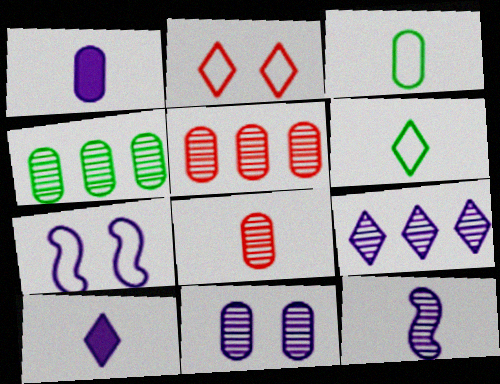[[1, 3, 8], 
[1, 7, 9], 
[4, 8, 11], 
[9, 11, 12]]